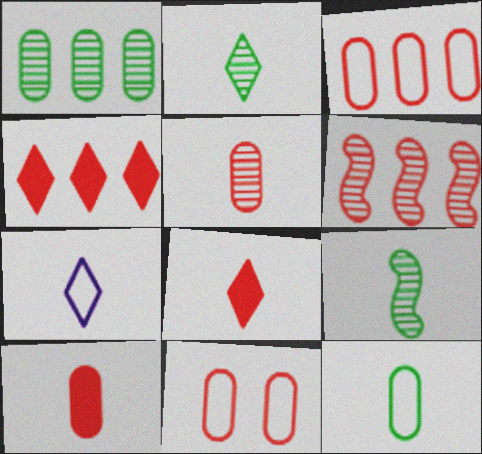[[2, 7, 8], 
[3, 4, 6], 
[6, 8, 11], 
[7, 9, 10]]